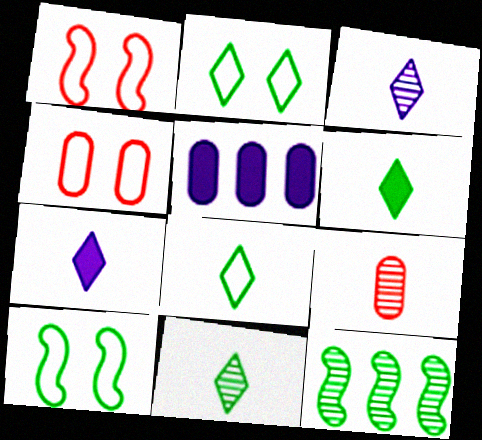[[1, 5, 11], 
[4, 7, 12], 
[6, 8, 11]]